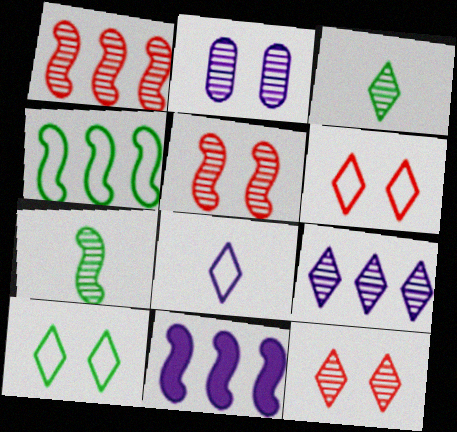[[1, 2, 3], 
[1, 4, 11], 
[2, 8, 11], 
[3, 9, 12]]